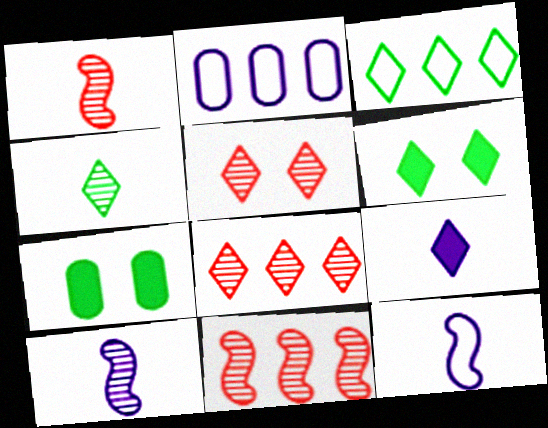[[1, 2, 6], 
[3, 4, 6], 
[3, 5, 9], 
[7, 8, 12]]